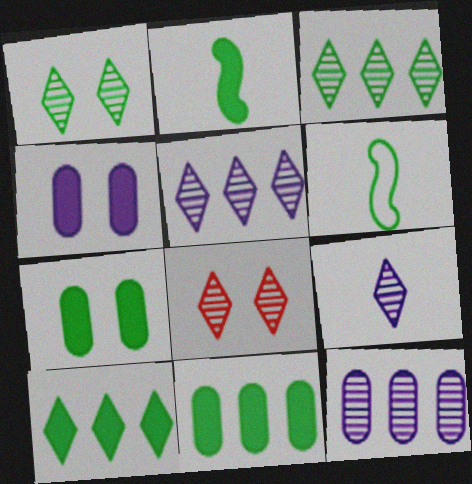[[1, 6, 11], 
[2, 7, 10], 
[3, 6, 7], 
[3, 8, 9]]